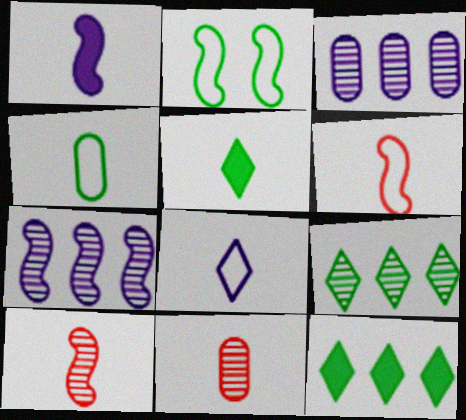[[4, 6, 8]]